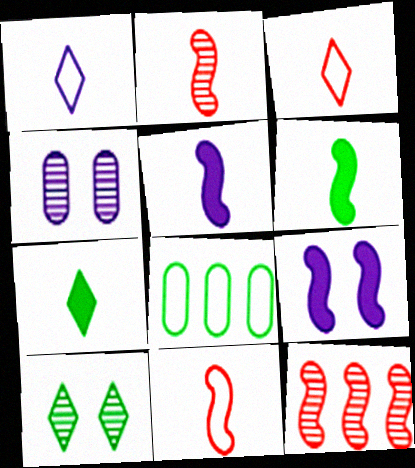[[6, 8, 10]]